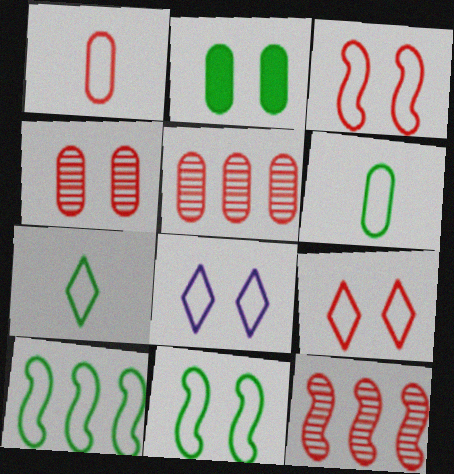[[1, 8, 10]]